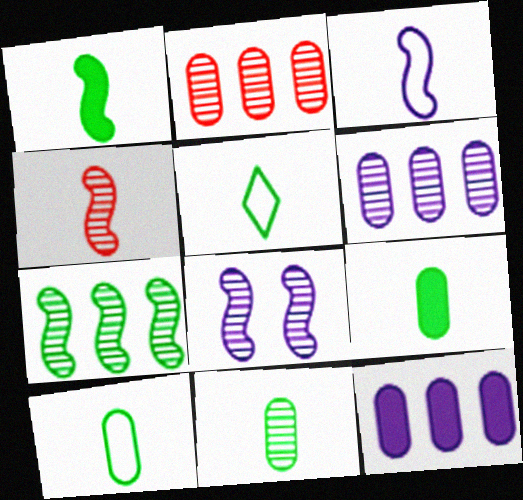[[1, 3, 4], 
[1, 5, 11], 
[4, 7, 8], 
[9, 10, 11]]